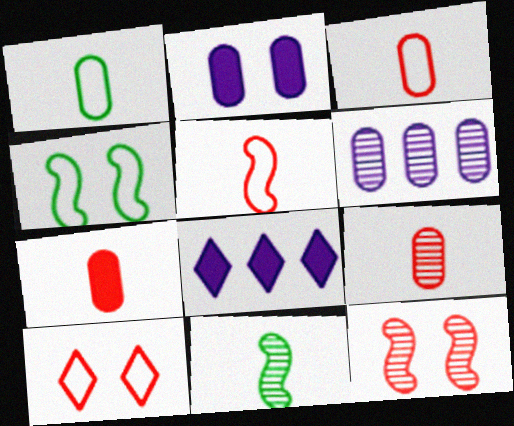[[1, 8, 12], 
[3, 7, 9], 
[4, 8, 9]]